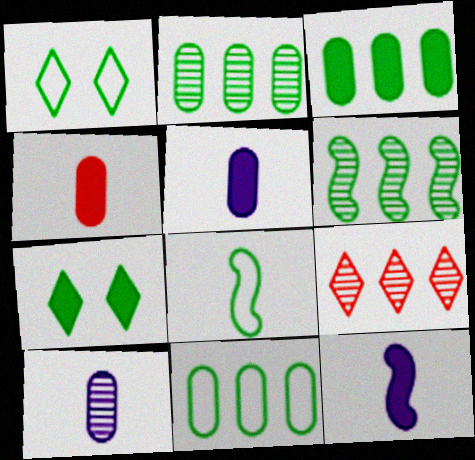[[1, 8, 11], 
[2, 3, 11], 
[2, 7, 8]]